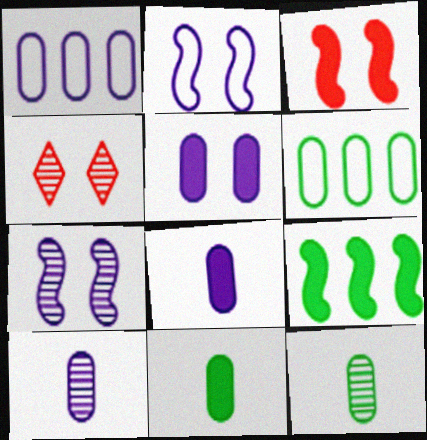[[1, 5, 10]]